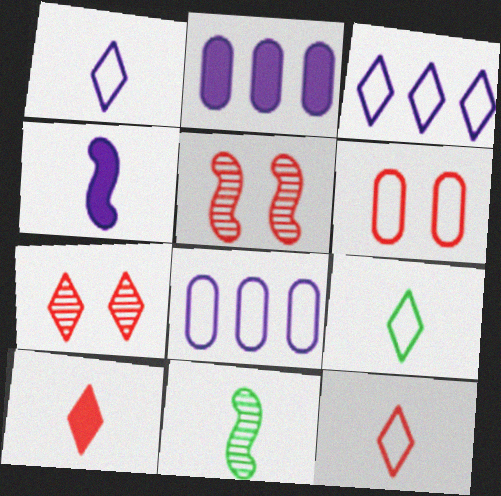[[1, 9, 12], 
[2, 5, 9]]